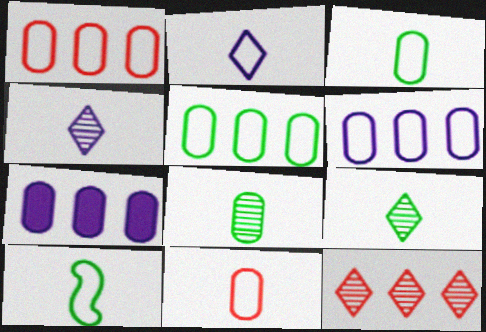[[1, 5, 6], 
[2, 10, 11]]